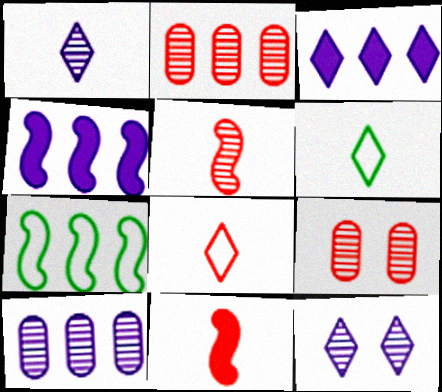[[2, 3, 7], 
[4, 6, 9]]